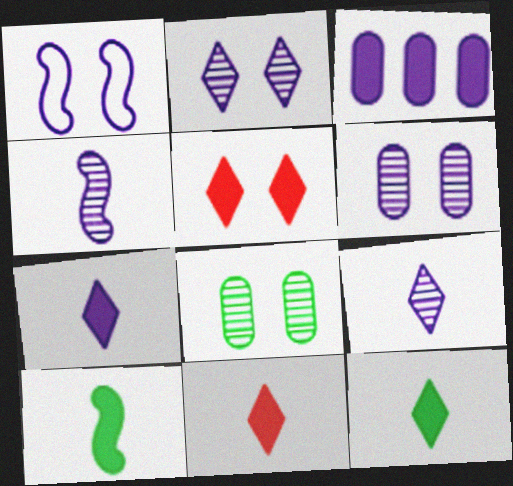[[1, 3, 9], 
[1, 5, 8], 
[3, 5, 10], 
[7, 11, 12]]